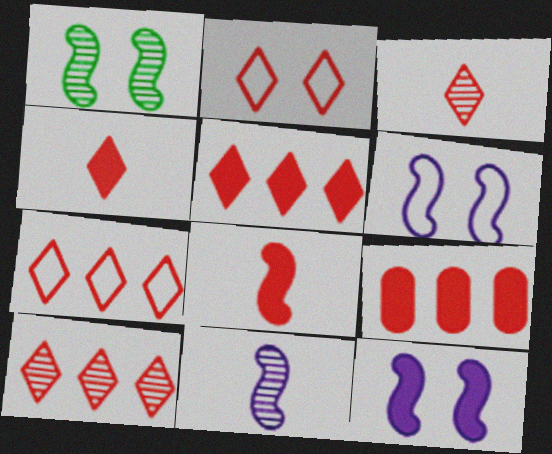[[2, 3, 5], 
[2, 4, 10], 
[5, 7, 10]]